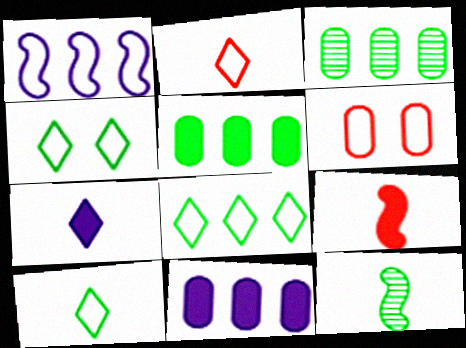[[1, 6, 10], 
[4, 5, 12], 
[4, 8, 10]]